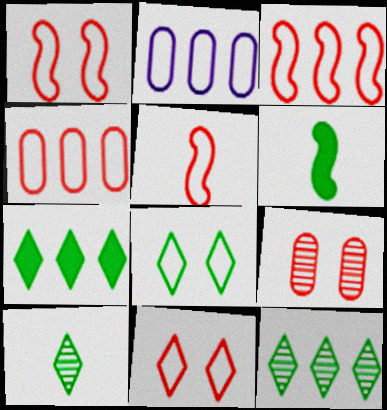[[1, 3, 5], 
[2, 5, 8], 
[4, 5, 11], 
[7, 8, 10]]